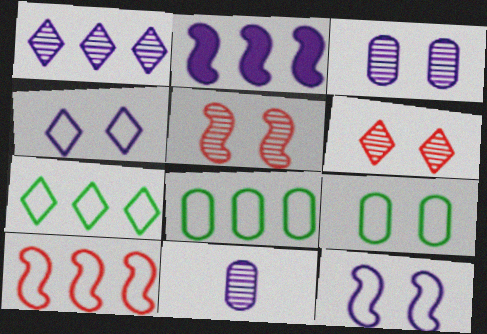[[2, 4, 11]]